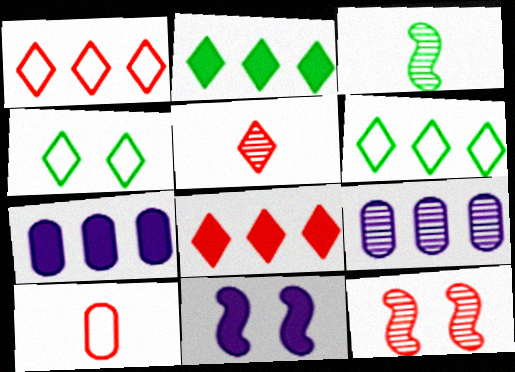[[8, 10, 12]]